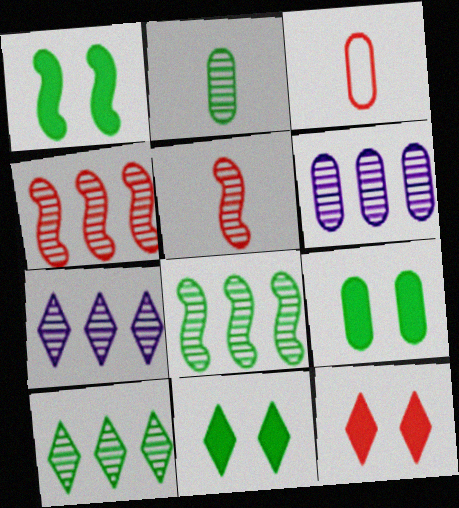[[1, 3, 7], 
[1, 9, 11], 
[3, 4, 12], 
[3, 6, 9], 
[4, 6, 10]]